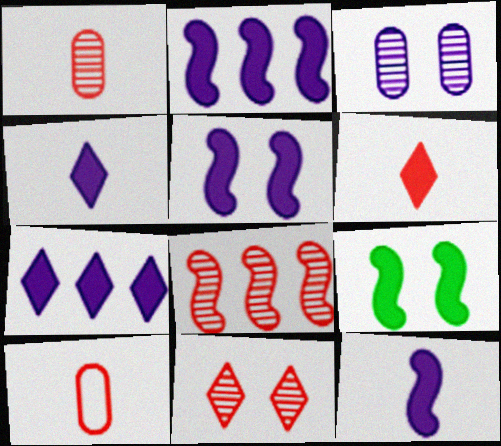[[1, 8, 11], 
[2, 5, 12]]